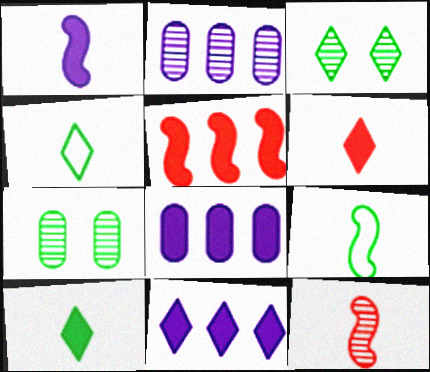[[1, 9, 12], 
[2, 3, 12]]